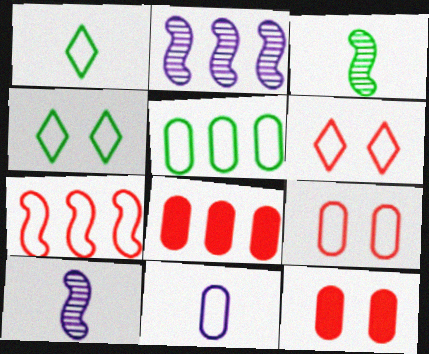[[1, 2, 12], 
[4, 7, 11], 
[4, 8, 10], 
[5, 9, 11]]